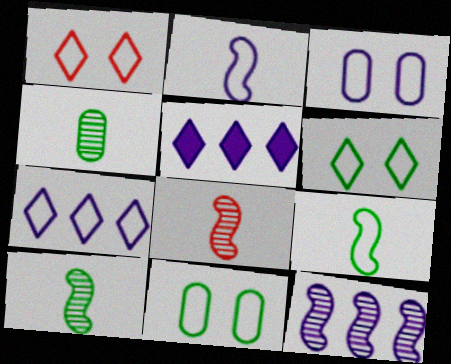[[2, 3, 7], 
[5, 8, 11]]